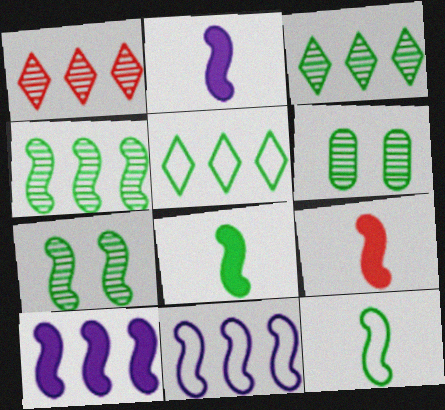[[2, 8, 9], 
[5, 6, 8], 
[7, 9, 11]]